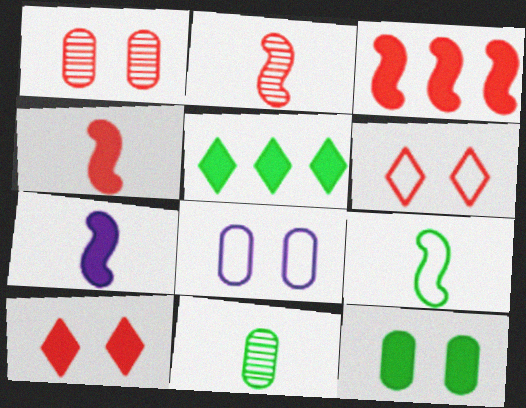[[1, 8, 12], 
[2, 5, 8], 
[2, 7, 9]]